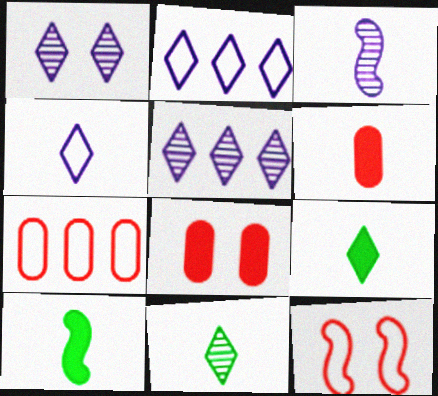[[1, 7, 10]]